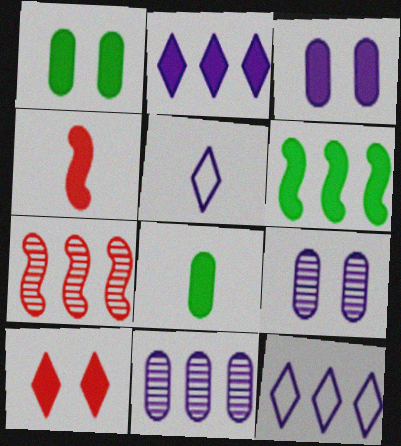[[1, 2, 4], 
[1, 5, 7]]